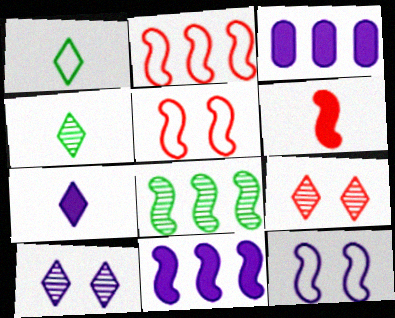[[2, 8, 11], 
[3, 4, 5], 
[6, 8, 12]]